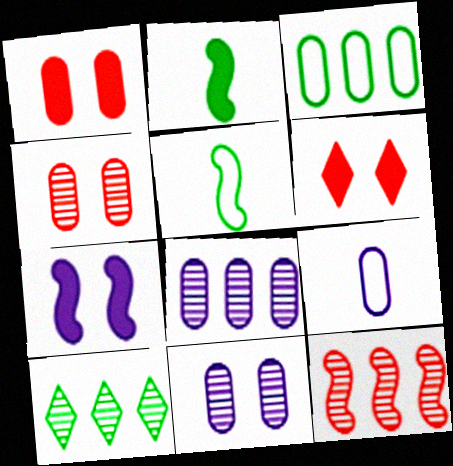[[5, 6, 8], 
[5, 7, 12], 
[8, 10, 12]]